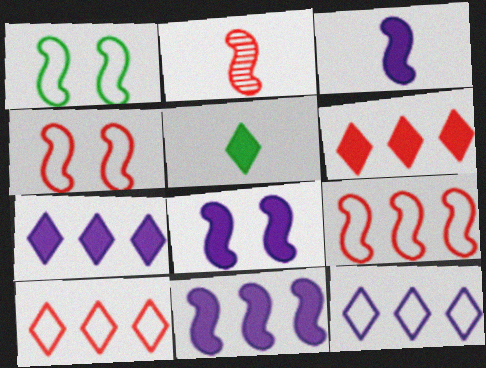[[1, 2, 11], 
[3, 8, 11]]